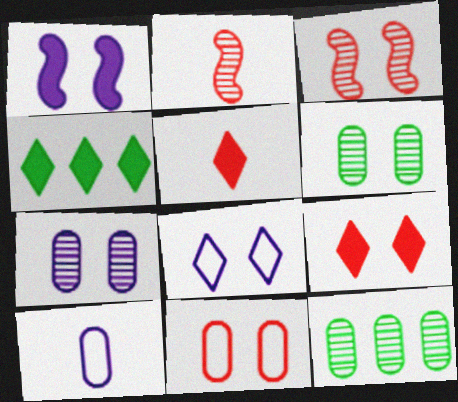[[1, 7, 8], 
[3, 4, 10], 
[3, 9, 11]]